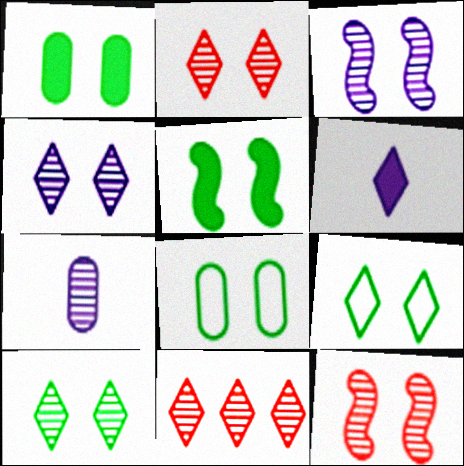[[2, 4, 10], 
[5, 8, 10], 
[6, 9, 11]]